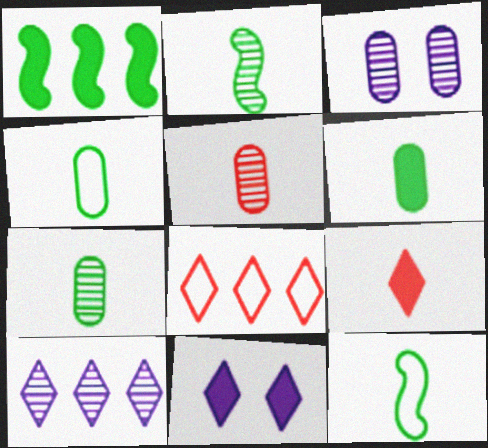[[4, 6, 7]]